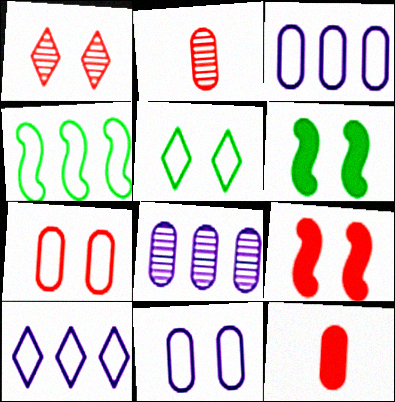[[1, 6, 11], 
[1, 7, 9], 
[2, 6, 10]]